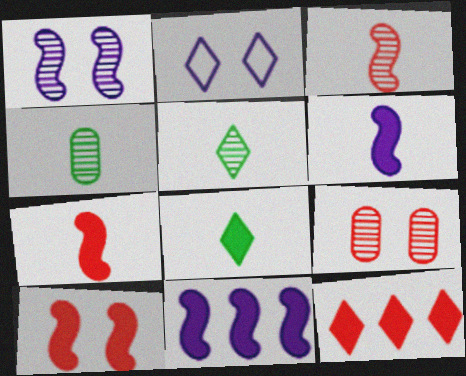[[2, 5, 12]]